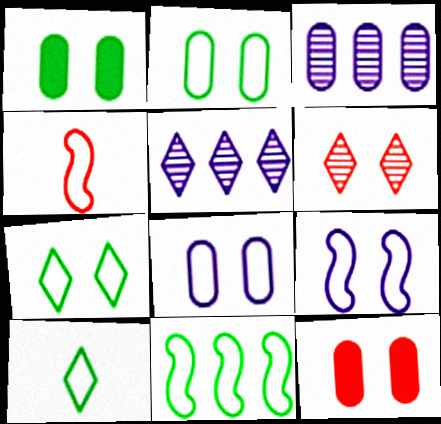[[1, 4, 5], 
[1, 6, 9], 
[2, 10, 11], 
[4, 9, 11]]